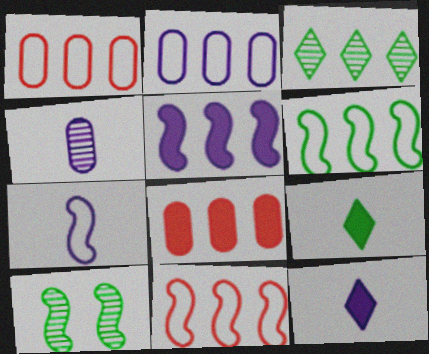[[1, 3, 5], 
[1, 10, 12], 
[4, 7, 12]]